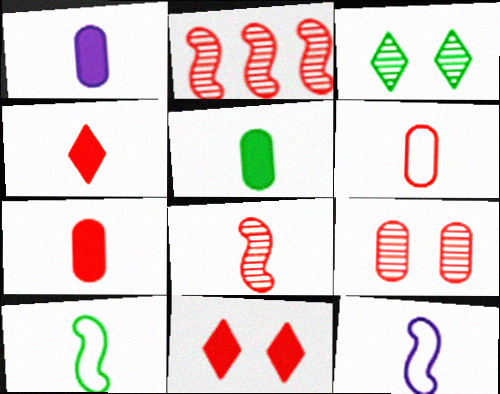[[1, 5, 7], 
[2, 6, 11], 
[4, 6, 8]]